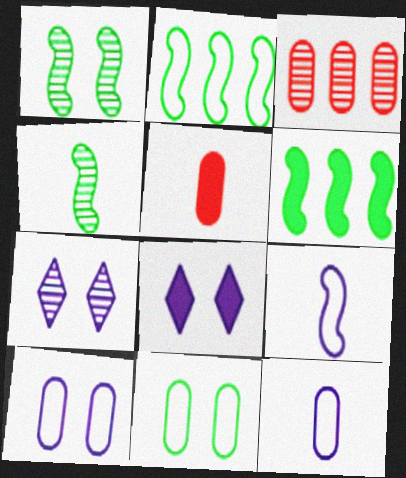[[2, 5, 7], 
[3, 4, 7], 
[5, 6, 8]]